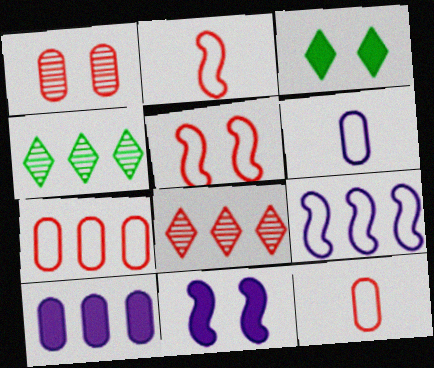[[4, 11, 12]]